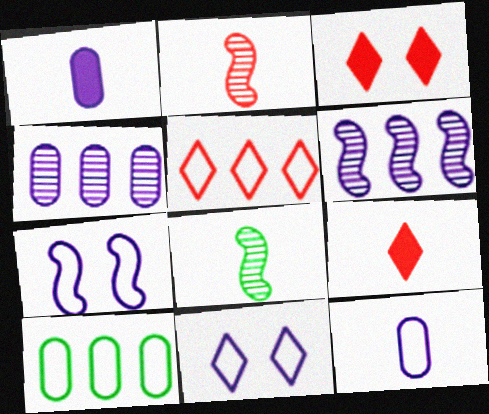[[1, 6, 11], 
[8, 9, 12]]